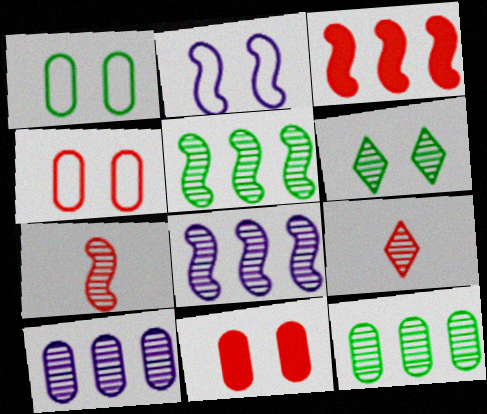[[2, 6, 11], 
[3, 4, 9], 
[6, 7, 10]]